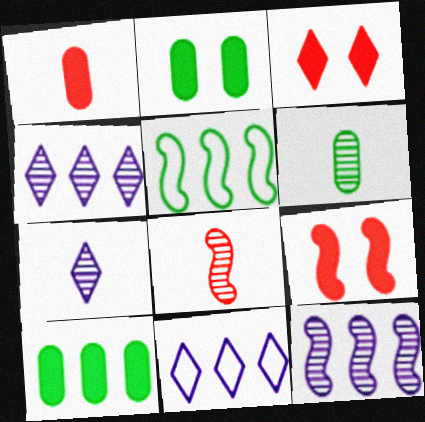[[2, 8, 11], 
[6, 7, 8], 
[6, 9, 11]]